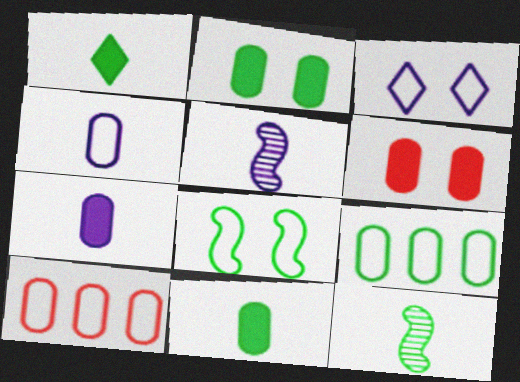[]